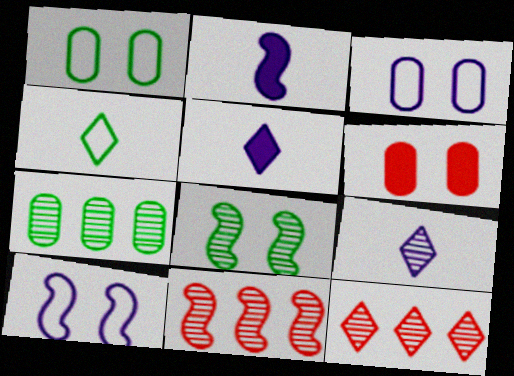[[1, 2, 12], 
[1, 5, 11]]